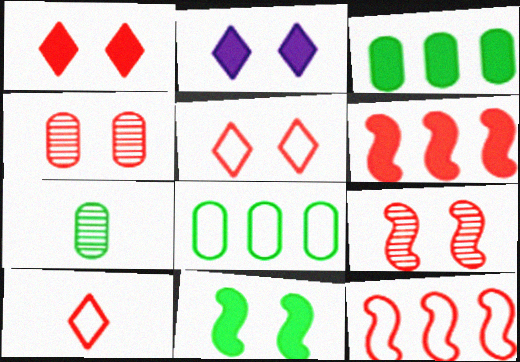[[2, 7, 12], 
[4, 6, 10]]